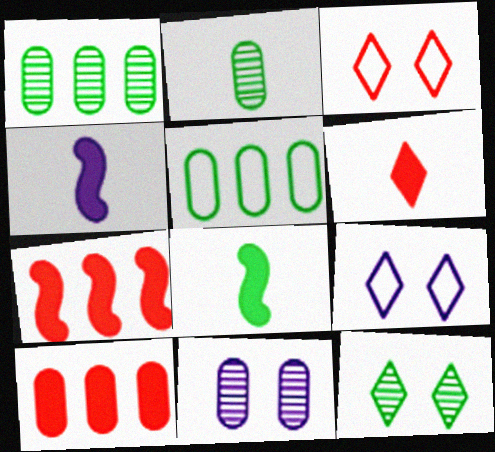[[1, 3, 4], 
[2, 7, 9], 
[5, 8, 12]]